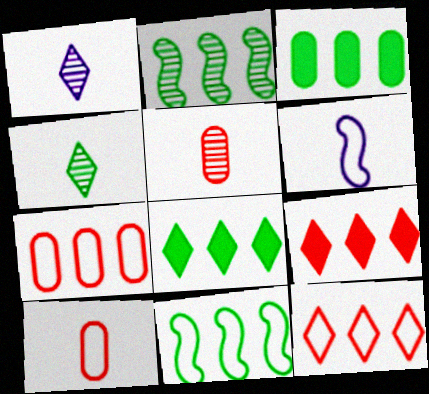[]